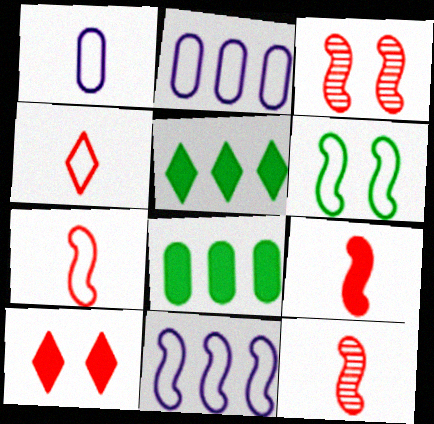[[1, 3, 5], 
[2, 4, 6], 
[6, 7, 11], 
[7, 9, 12]]